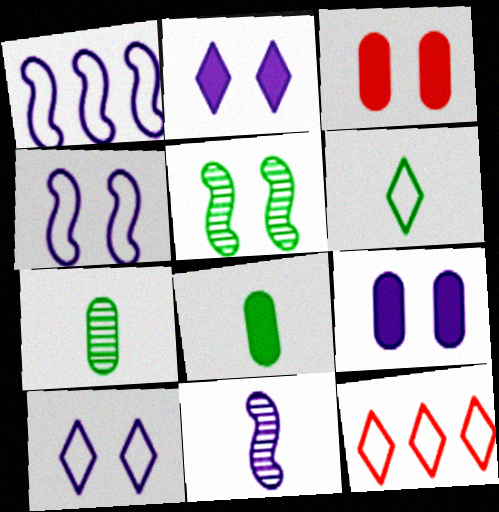[[3, 5, 10], 
[6, 10, 12]]